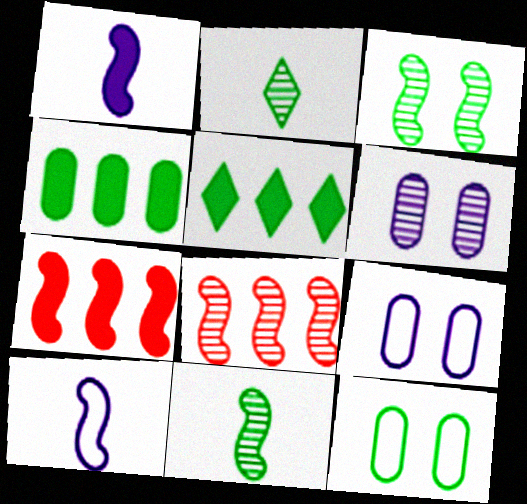[[2, 6, 8], 
[2, 7, 9], 
[3, 7, 10], 
[5, 11, 12]]